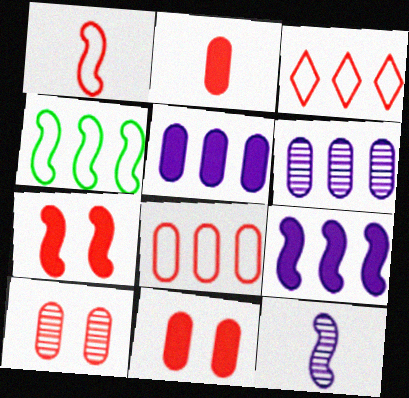[[2, 8, 10], 
[4, 7, 12]]